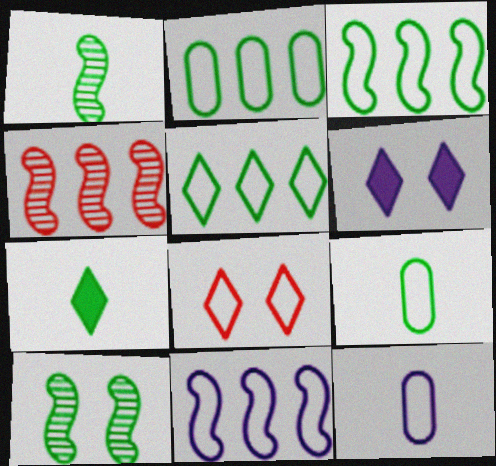[[1, 7, 9], 
[2, 3, 5], 
[2, 7, 10], 
[3, 8, 12], 
[4, 6, 9], 
[8, 9, 11]]